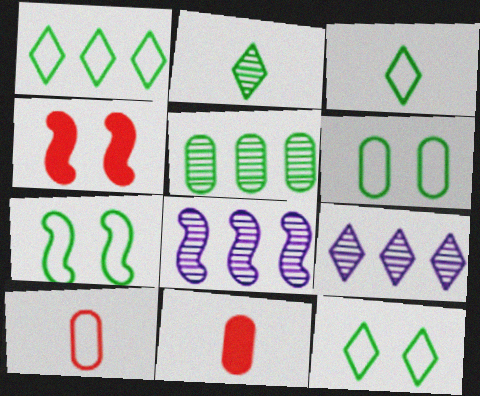[[1, 3, 12], 
[6, 7, 12], 
[7, 9, 11], 
[8, 11, 12]]